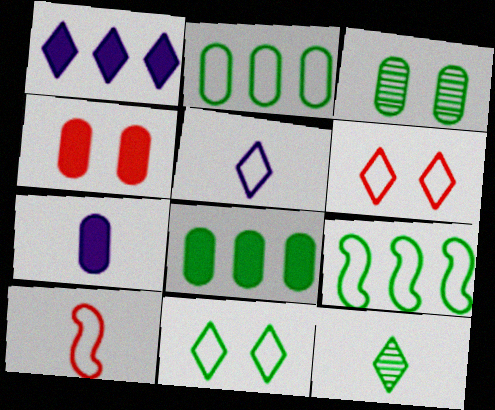[[1, 3, 10], 
[1, 6, 12], 
[4, 7, 8], 
[7, 10, 12]]